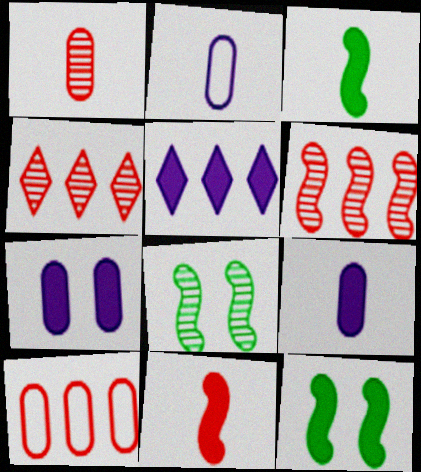[[2, 4, 12]]